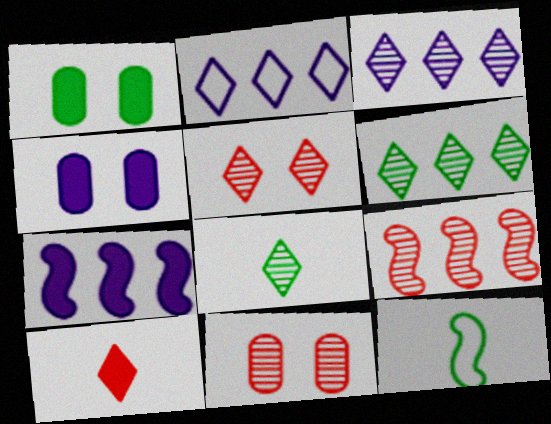[[1, 6, 12], 
[1, 7, 10], 
[3, 5, 8]]